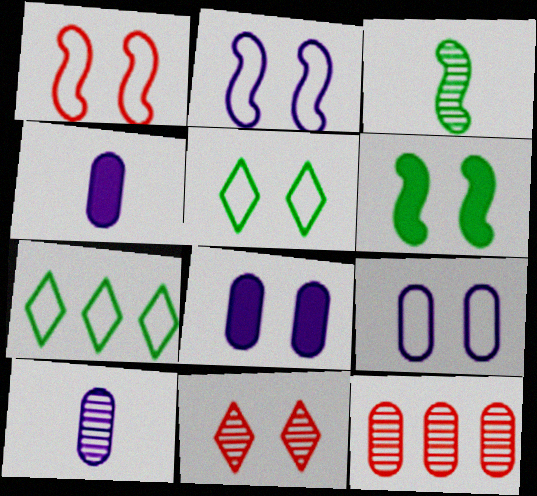[[1, 5, 9], 
[6, 9, 11]]